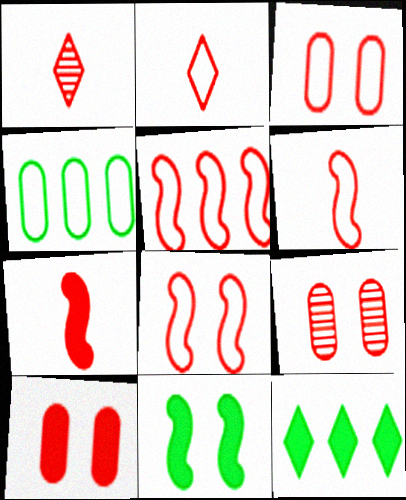[[1, 5, 10], 
[2, 3, 5], 
[3, 9, 10], 
[5, 6, 8]]